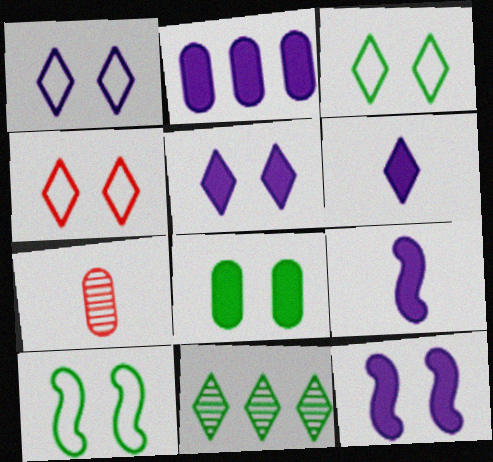[[1, 3, 4], 
[2, 5, 9], 
[2, 6, 12], 
[4, 6, 11]]